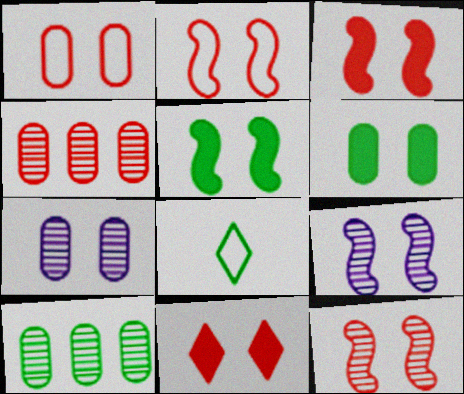[[1, 6, 7], 
[1, 11, 12], 
[2, 3, 12], 
[2, 5, 9], 
[5, 8, 10]]